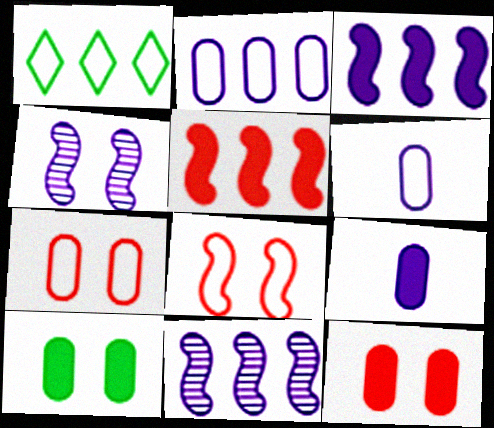[[1, 6, 8]]